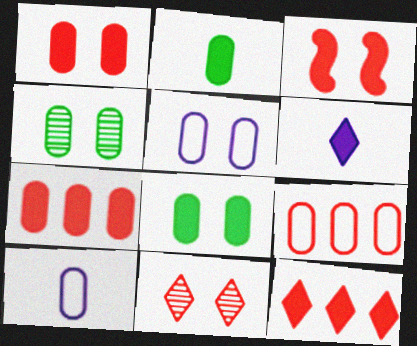[[1, 4, 5], 
[4, 7, 10]]